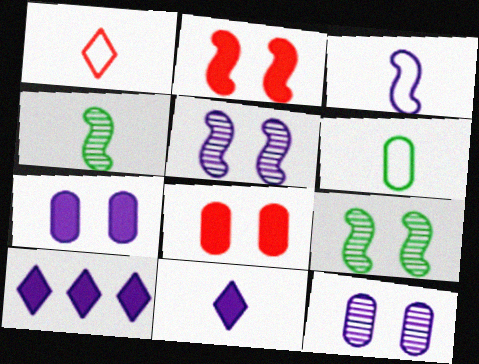[[1, 3, 6], 
[3, 10, 12]]